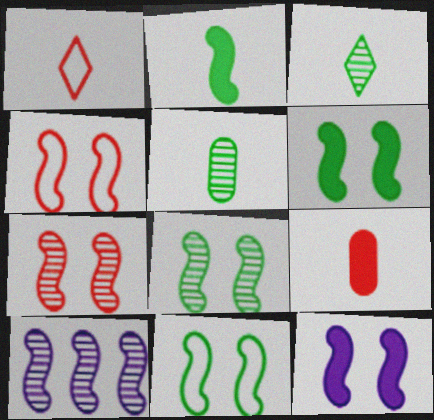[[2, 4, 10], 
[4, 8, 12], 
[6, 8, 11], 
[7, 11, 12]]